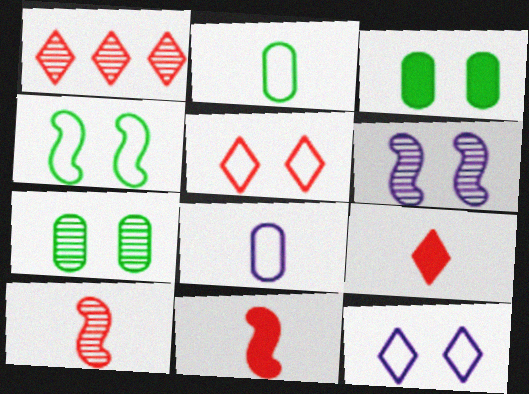[[1, 5, 9], 
[3, 5, 6]]